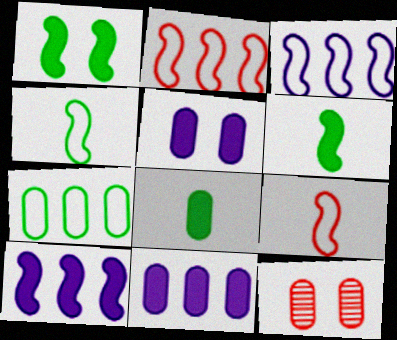[]